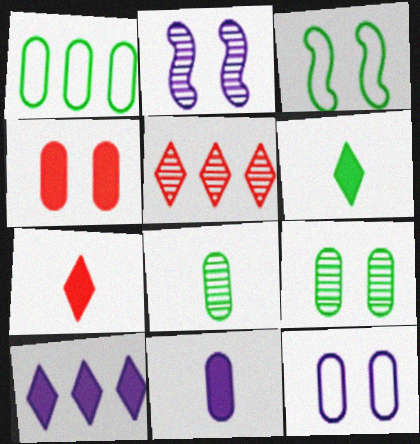[[1, 2, 7], 
[2, 5, 8], 
[3, 5, 11], 
[4, 9, 12]]